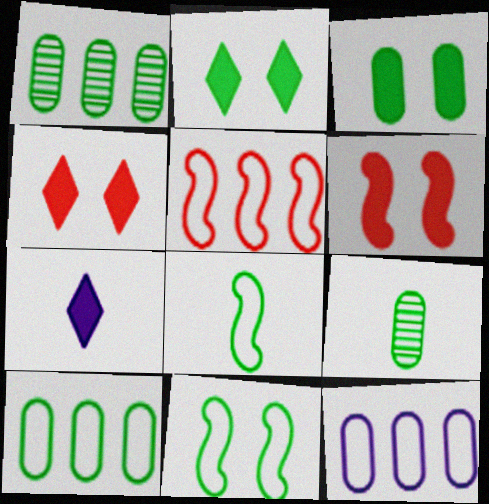[[1, 2, 8], 
[3, 9, 10]]